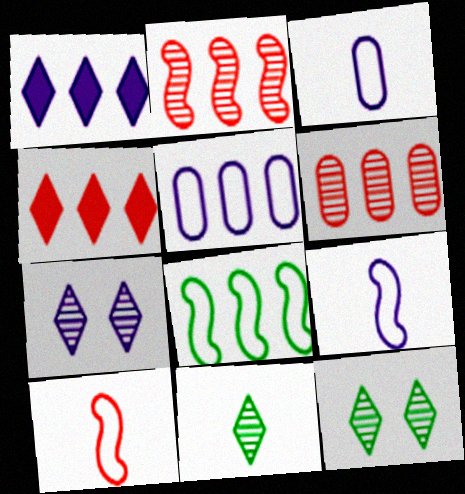[[1, 6, 8]]